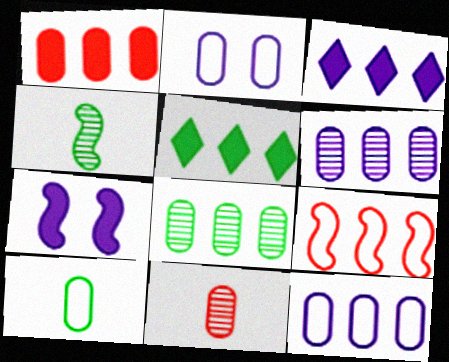[[1, 8, 12], 
[3, 8, 9], 
[4, 7, 9], 
[5, 6, 9]]